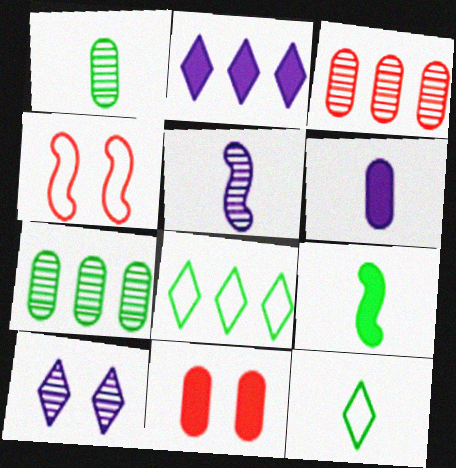[[1, 2, 4], 
[1, 9, 12], 
[2, 9, 11], 
[5, 8, 11]]